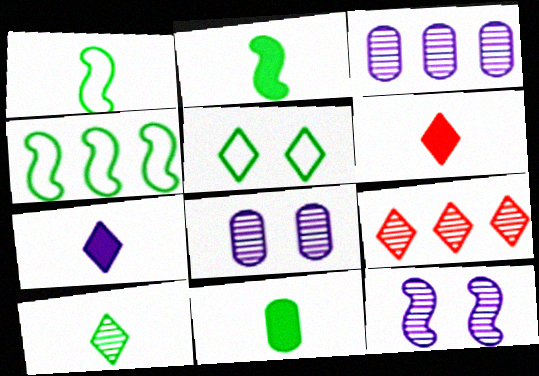[[1, 10, 11], 
[4, 6, 8], 
[5, 7, 9]]